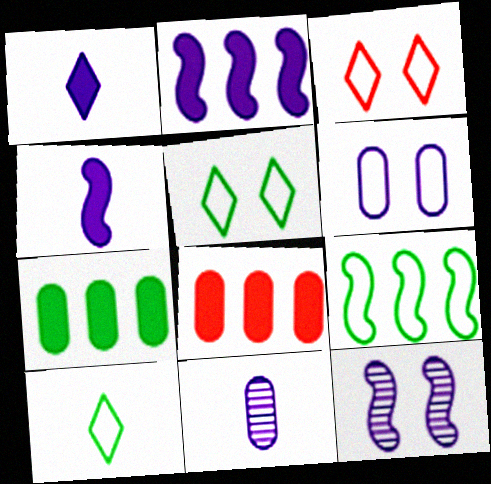[[8, 10, 12]]